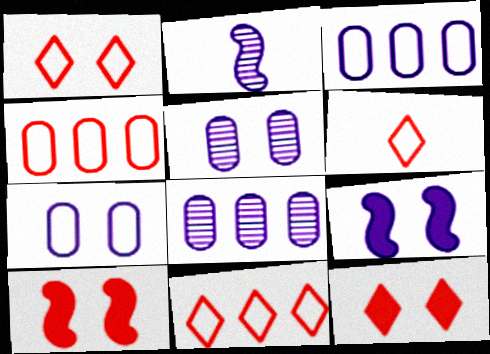[[1, 6, 11]]